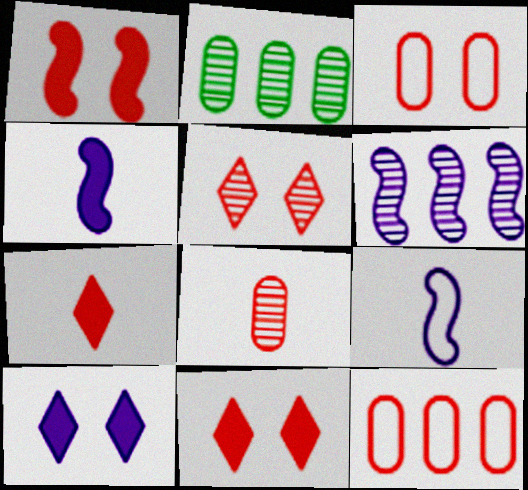[[1, 3, 5], 
[2, 9, 11]]